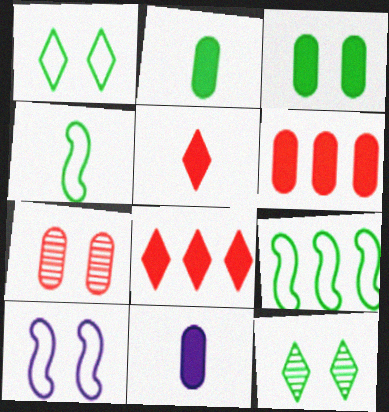[[2, 9, 12], 
[3, 6, 11]]